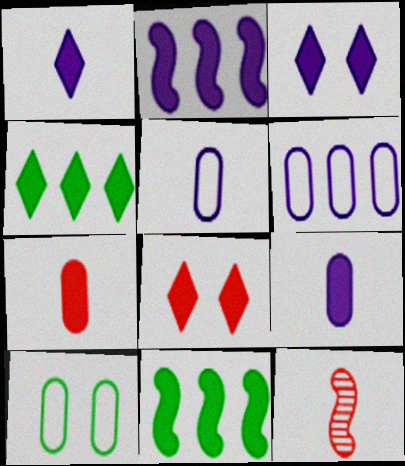[[1, 4, 8], 
[2, 3, 9], 
[3, 7, 11], 
[8, 9, 11]]